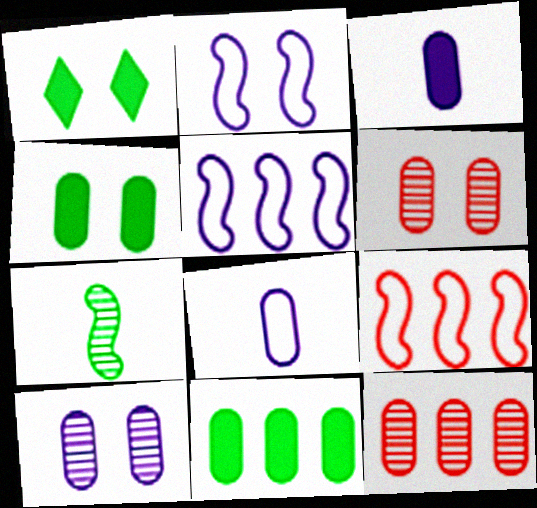[[1, 2, 6], 
[4, 8, 12], 
[6, 8, 11]]